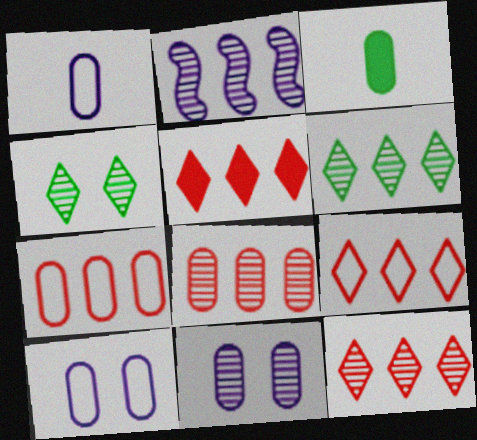[[2, 6, 8], 
[3, 7, 11], 
[3, 8, 10], 
[5, 9, 12]]